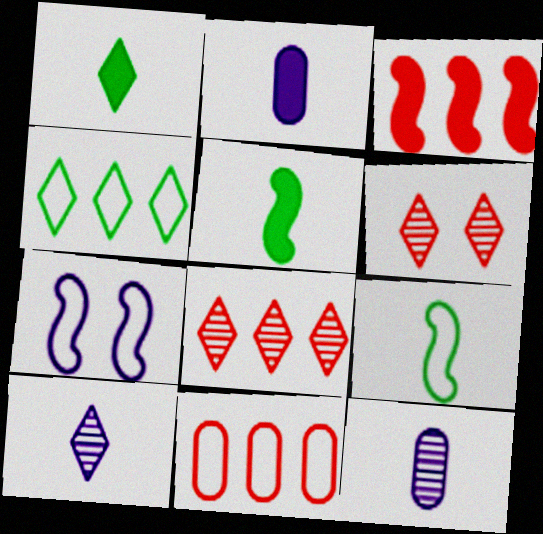[[3, 8, 11]]